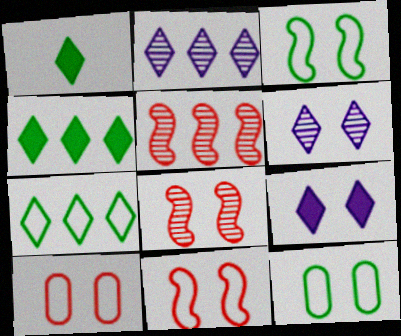[[8, 9, 12]]